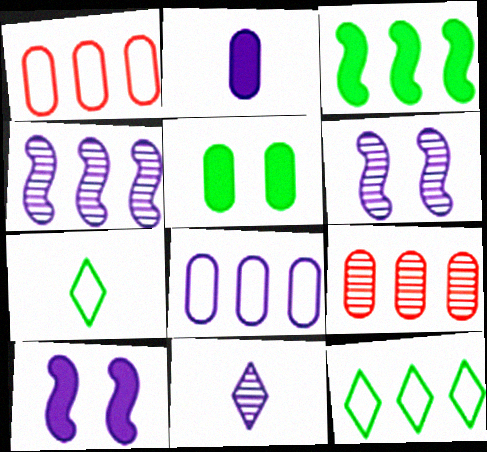[[7, 9, 10], 
[8, 10, 11]]